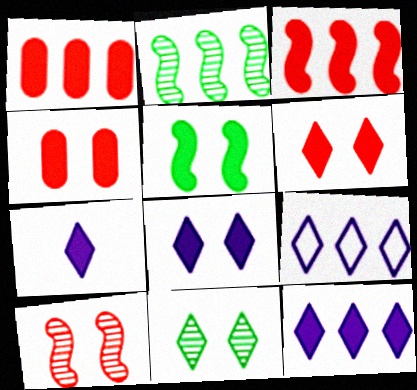[[1, 2, 9], 
[1, 5, 7], 
[4, 5, 8], 
[7, 8, 12]]